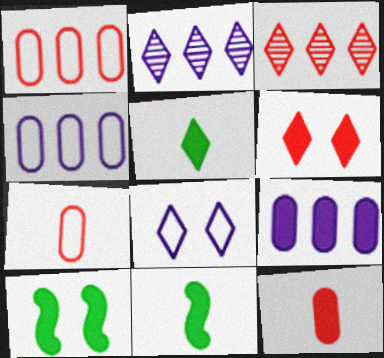[[2, 7, 10], 
[3, 5, 8], 
[6, 9, 11]]